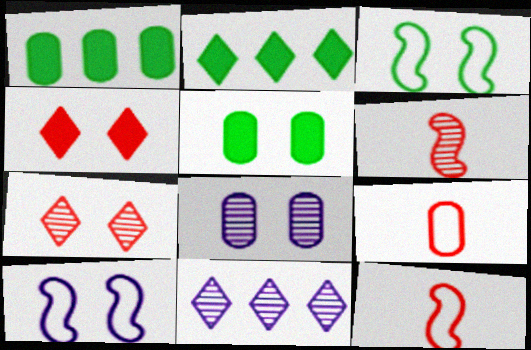[[1, 8, 9], 
[2, 8, 12], 
[3, 4, 8], 
[5, 7, 10], 
[5, 11, 12]]